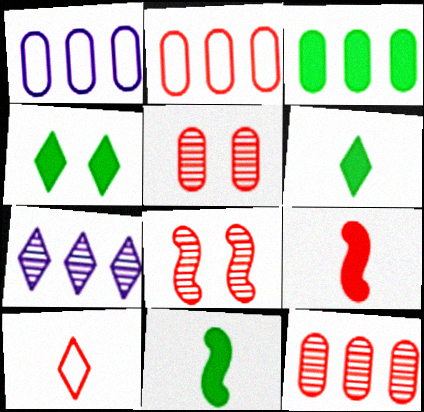[[1, 3, 12], 
[1, 6, 8], 
[3, 4, 11], 
[4, 7, 10]]